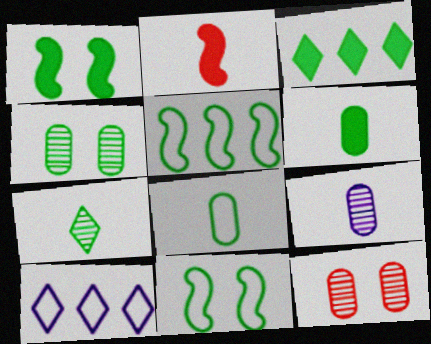[[1, 3, 6], 
[2, 4, 10]]